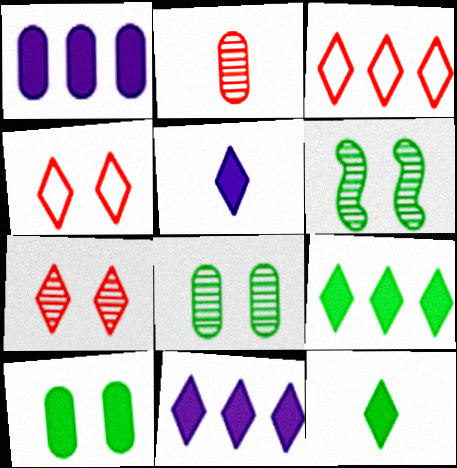[]